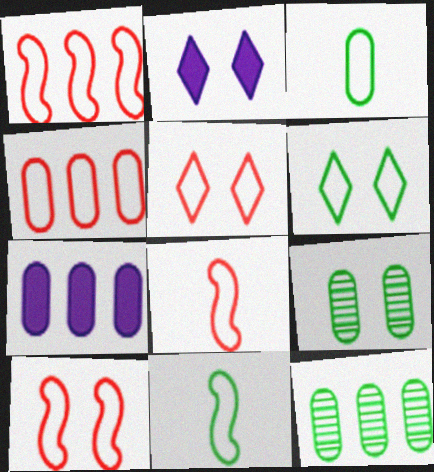[[1, 8, 10], 
[2, 8, 12], 
[2, 9, 10], 
[4, 5, 8], 
[4, 7, 12]]